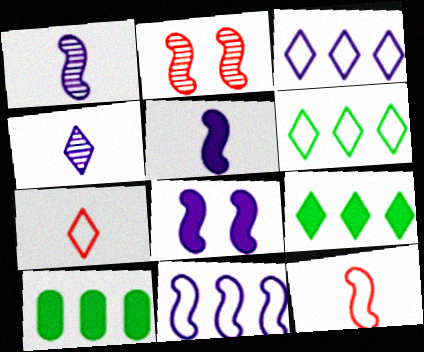[[1, 8, 11]]